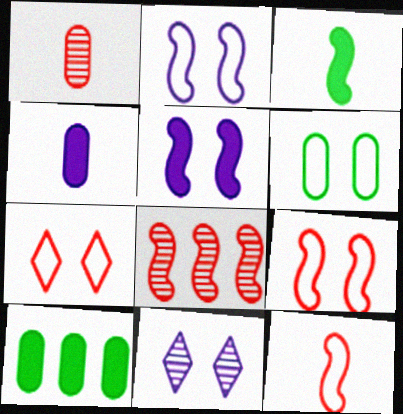[[2, 3, 8], 
[2, 6, 7], 
[10, 11, 12]]